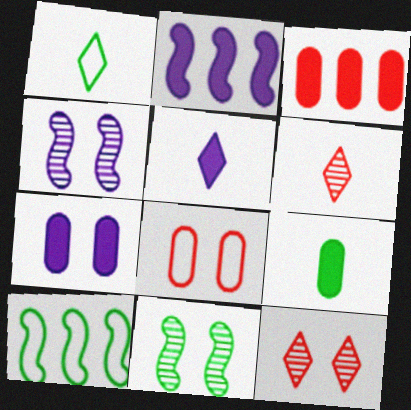[[1, 3, 4], 
[1, 5, 6], 
[2, 5, 7], 
[3, 7, 9], 
[6, 7, 10]]